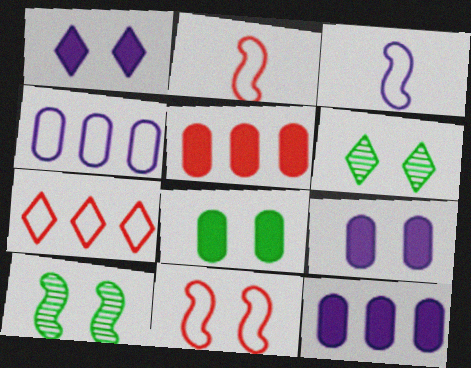[[2, 6, 12], 
[3, 5, 6], 
[6, 9, 11]]